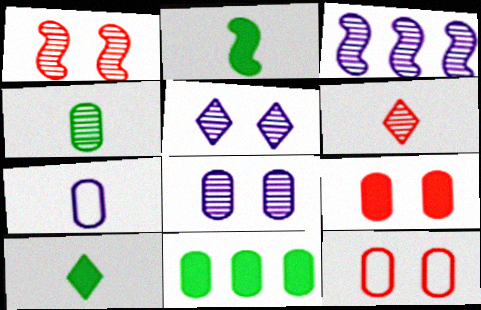[[2, 6, 7], 
[3, 10, 12]]